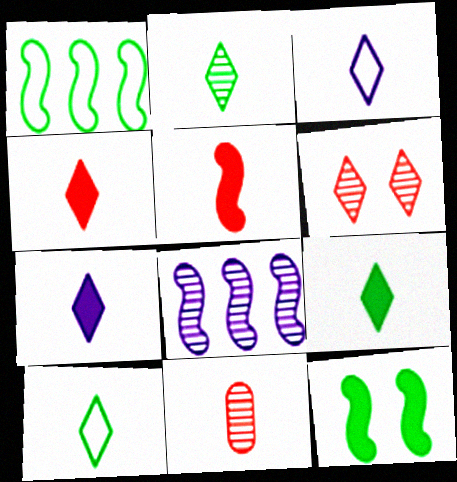[[2, 3, 4], 
[2, 9, 10], 
[4, 7, 9]]